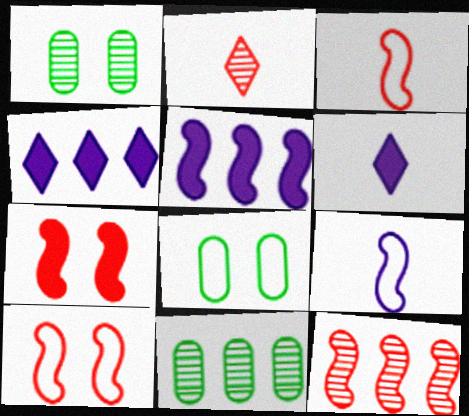[[1, 3, 4], 
[2, 5, 8], 
[3, 7, 12], 
[6, 8, 12], 
[6, 10, 11]]